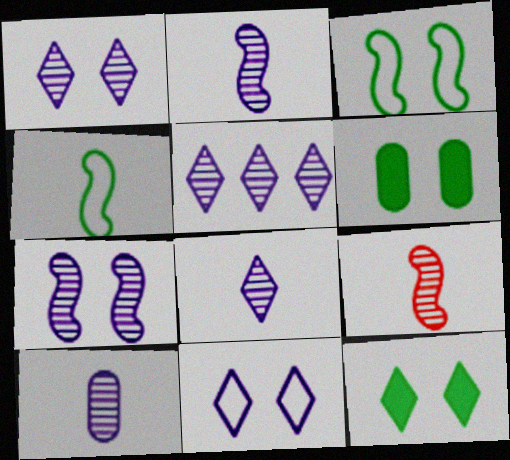[[1, 5, 8], 
[2, 8, 10], 
[5, 7, 10]]